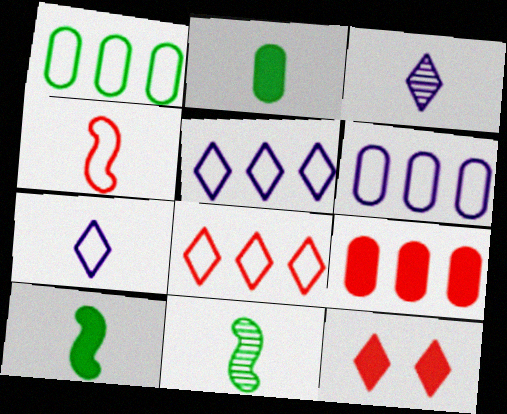[[2, 3, 4], 
[6, 11, 12]]